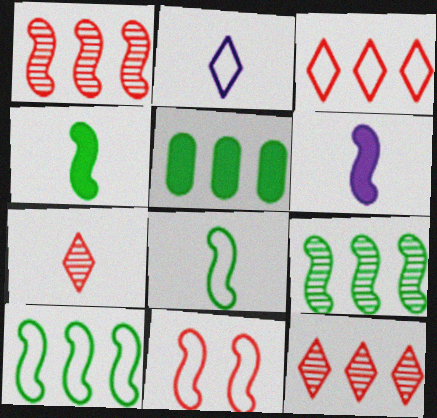[[6, 9, 11]]